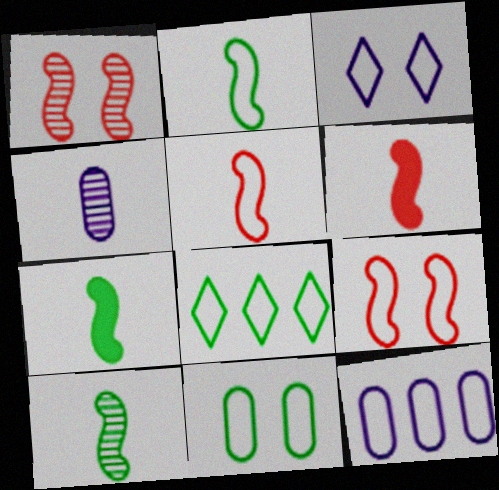[[2, 7, 10], 
[2, 8, 11], 
[3, 9, 11]]